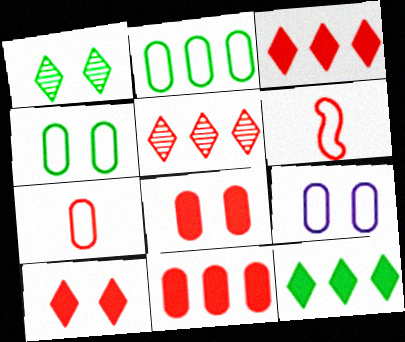[[2, 7, 9], 
[5, 6, 8]]